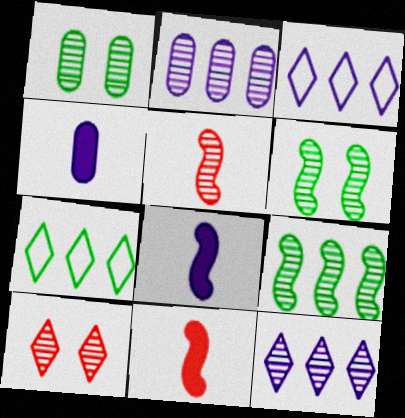[[1, 3, 11], 
[1, 5, 12]]